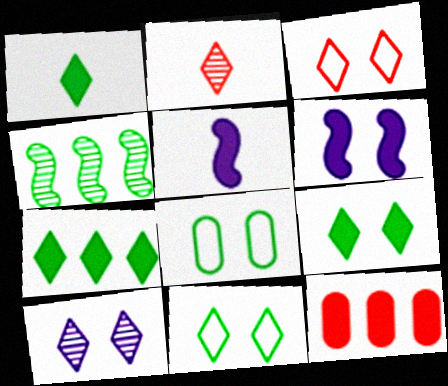[[1, 4, 8], 
[1, 6, 12], 
[1, 7, 9], 
[3, 9, 10], 
[5, 9, 12]]